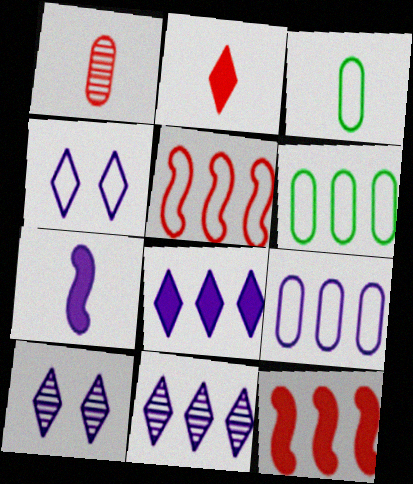[[3, 4, 5], 
[3, 10, 12], 
[6, 11, 12], 
[7, 9, 10]]